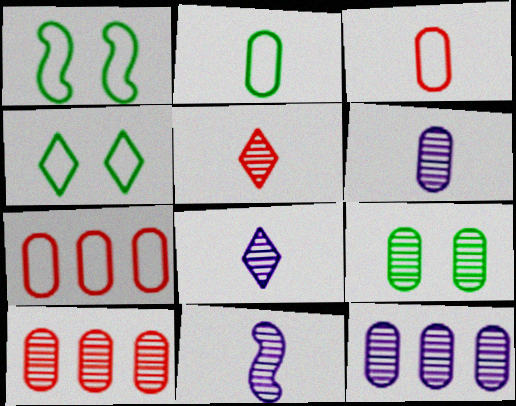[[6, 8, 11], 
[6, 9, 10]]